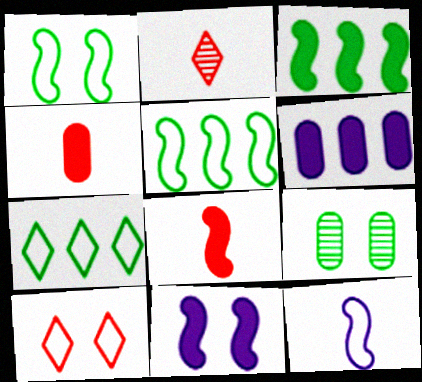[[1, 2, 6], 
[3, 8, 11], 
[9, 10, 11]]